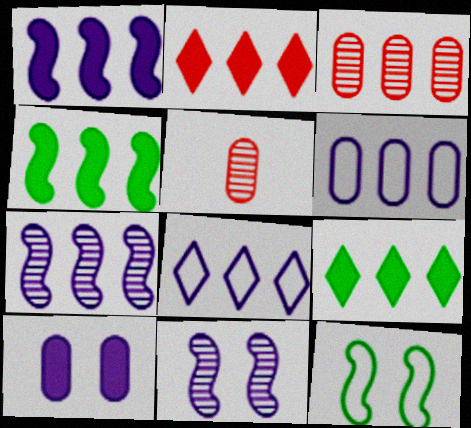[[3, 4, 8]]